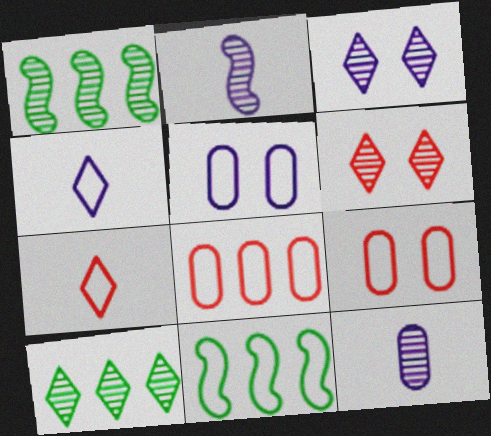[[1, 6, 12], 
[4, 9, 11], 
[5, 7, 11]]